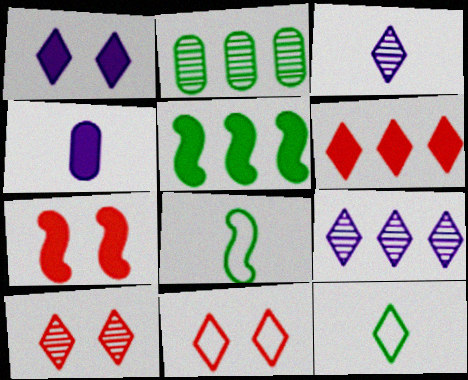[]